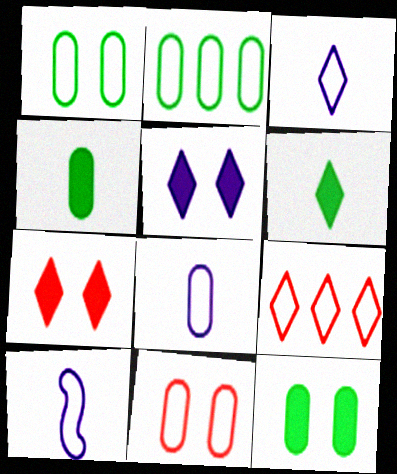[[1, 9, 10], 
[2, 8, 11], 
[3, 8, 10]]